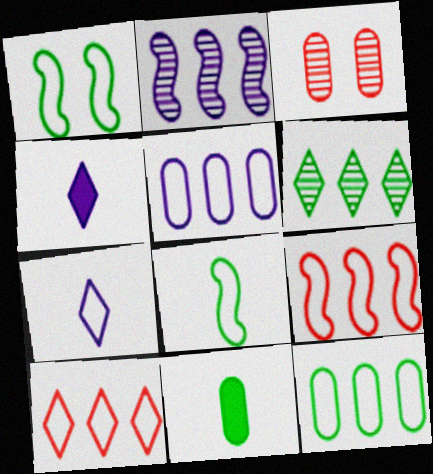[[1, 6, 11], 
[3, 5, 11]]